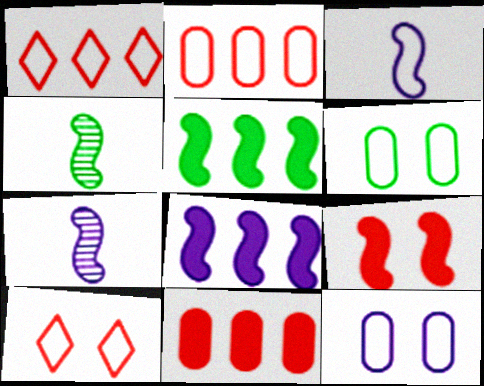[[1, 3, 6]]